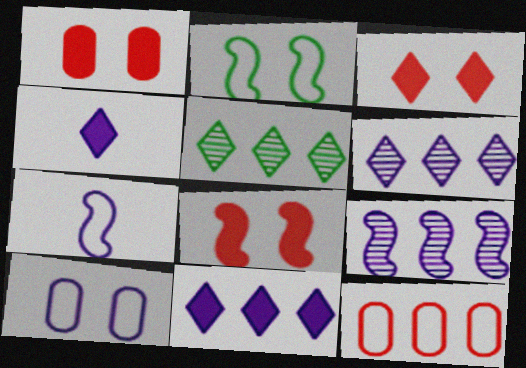[[1, 3, 8], 
[1, 5, 7], 
[4, 9, 10]]